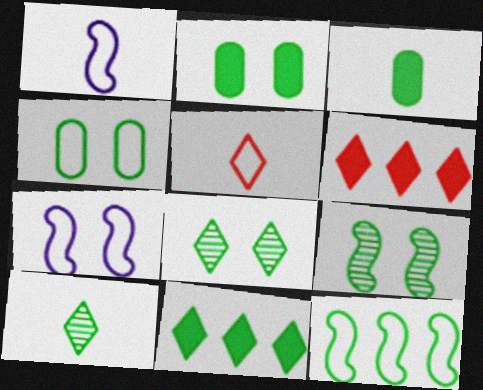[[2, 10, 12], 
[3, 8, 12]]